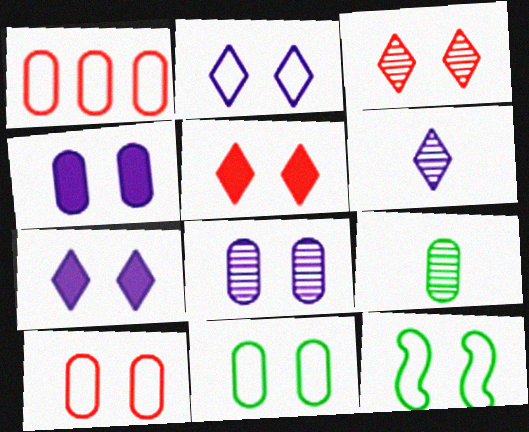[[1, 4, 9], 
[2, 10, 12], 
[3, 4, 12], 
[5, 8, 12]]